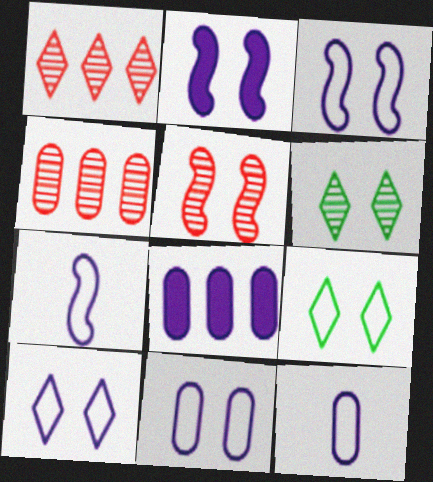[[3, 10, 11]]